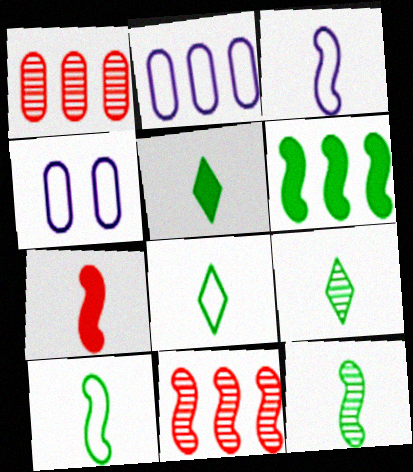[[3, 7, 12], 
[4, 5, 11], 
[5, 8, 9]]